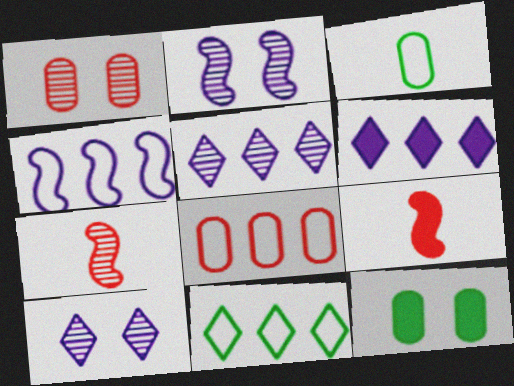[[4, 8, 11], 
[6, 9, 12]]